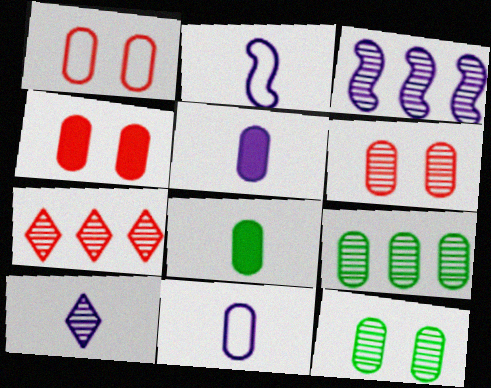[[1, 4, 6], 
[1, 5, 9], 
[2, 5, 10], 
[3, 7, 9], 
[4, 9, 11]]